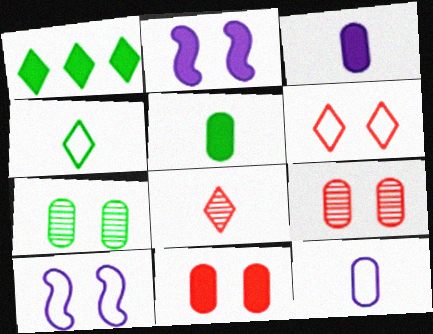[[2, 6, 7]]